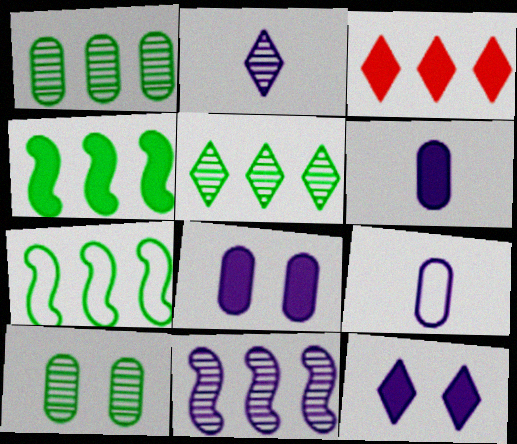[[9, 11, 12]]